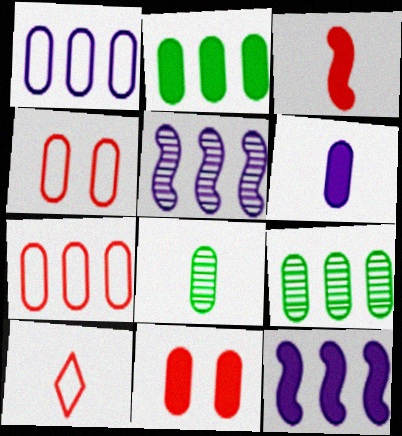[[1, 8, 11], 
[2, 6, 11], 
[4, 6, 9]]